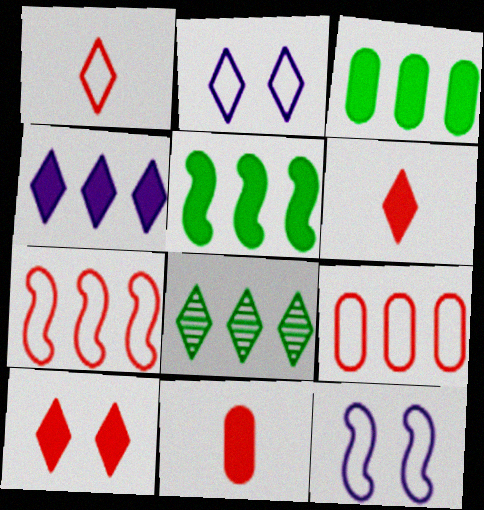[[2, 6, 8], 
[8, 11, 12]]